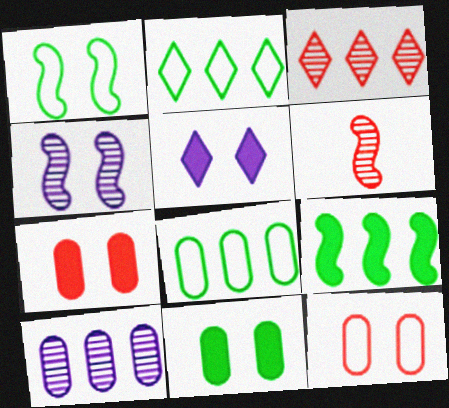[[5, 6, 8]]